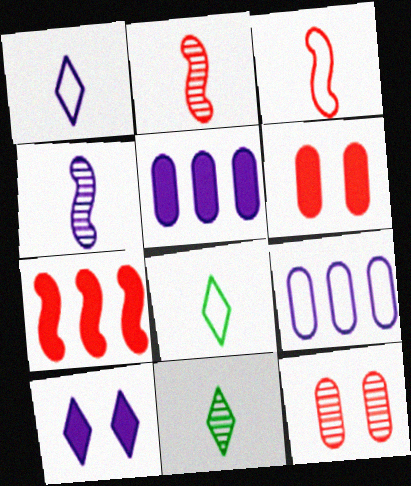[[4, 9, 10]]